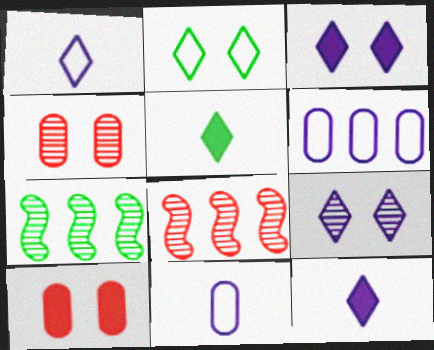[[1, 7, 10]]